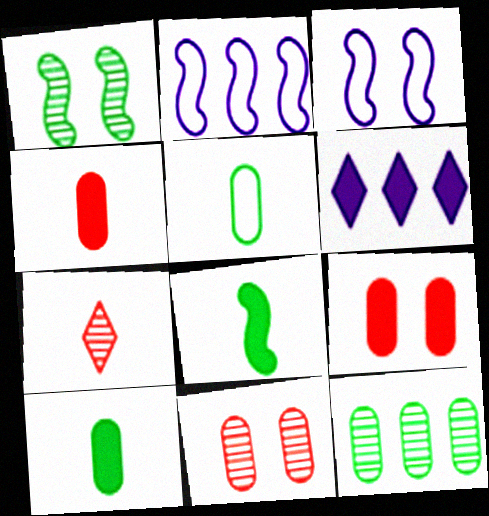[[6, 8, 9]]